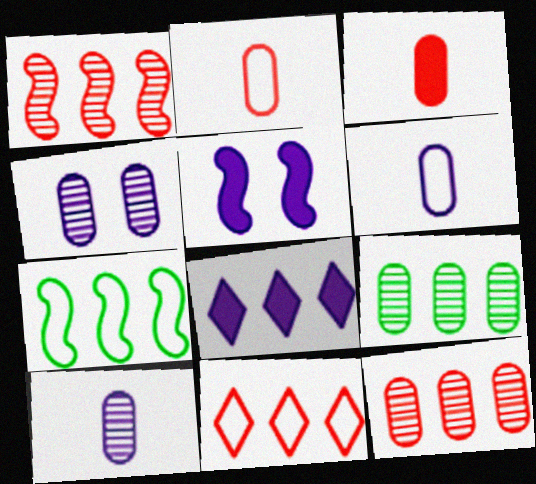[[7, 8, 12]]